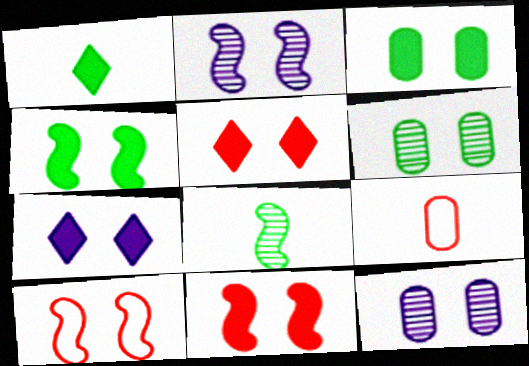[[2, 4, 10], 
[3, 7, 11], 
[6, 7, 10]]